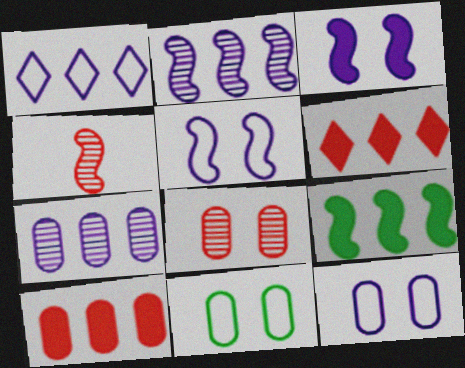[[4, 5, 9]]